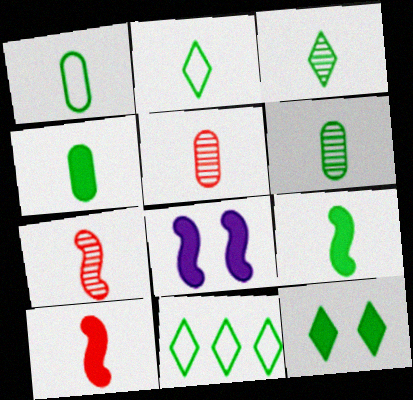[[1, 3, 9], 
[1, 4, 6], 
[2, 6, 9], 
[3, 11, 12], 
[5, 8, 11]]